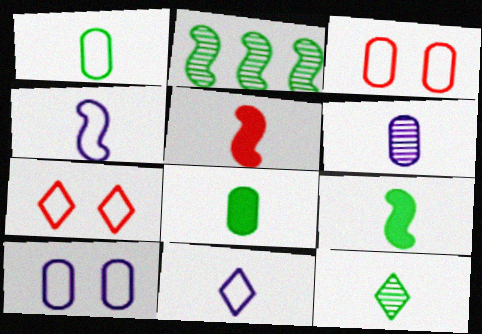[[1, 9, 12]]